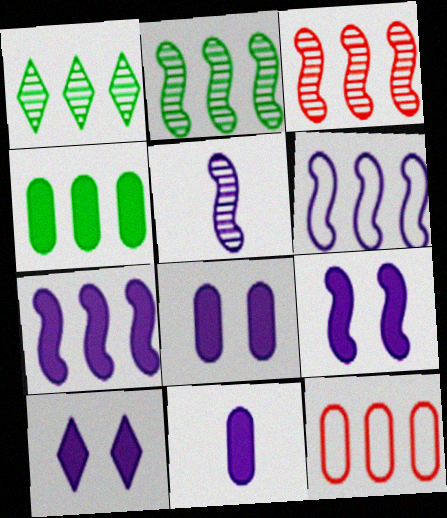[[1, 7, 12], 
[5, 6, 9], 
[7, 10, 11], 
[8, 9, 10]]